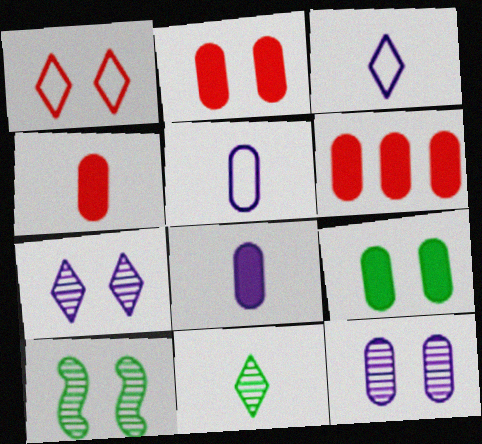[[2, 4, 6], 
[3, 6, 10], 
[6, 8, 9]]